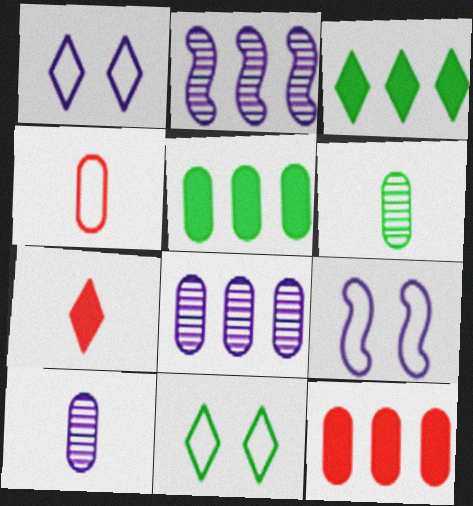[]